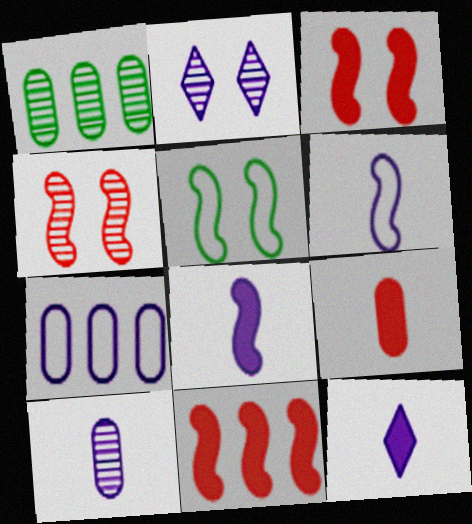[[2, 7, 8], 
[6, 10, 12]]